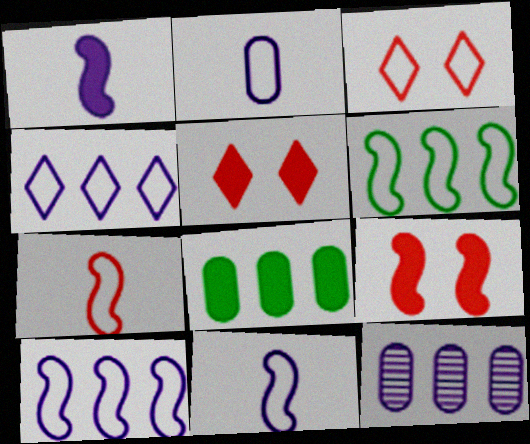[[1, 5, 8], 
[2, 3, 6]]